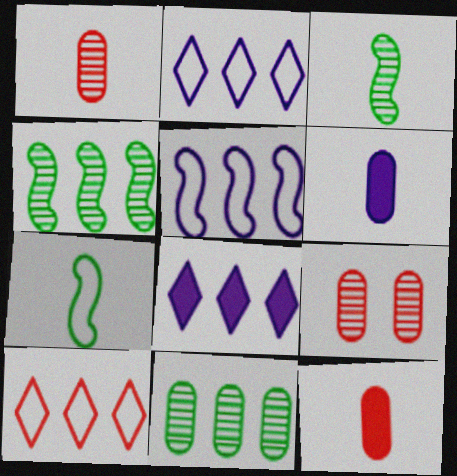[[7, 8, 9]]